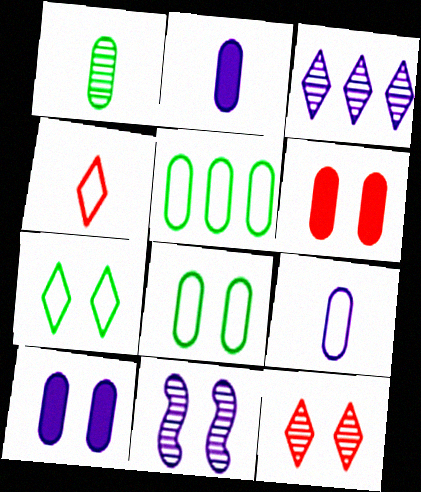[[6, 7, 11]]